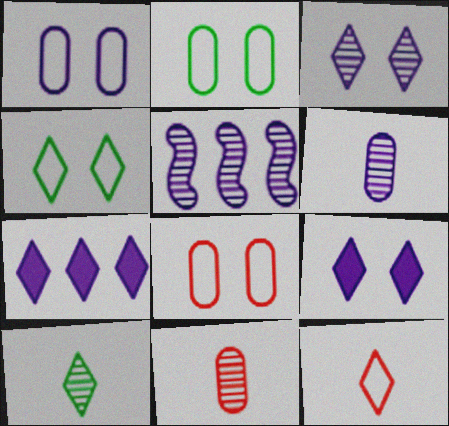[[1, 2, 8], 
[3, 5, 6]]